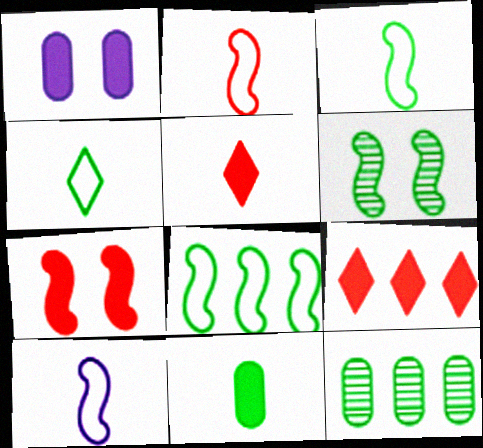[[2, 3, 10]]